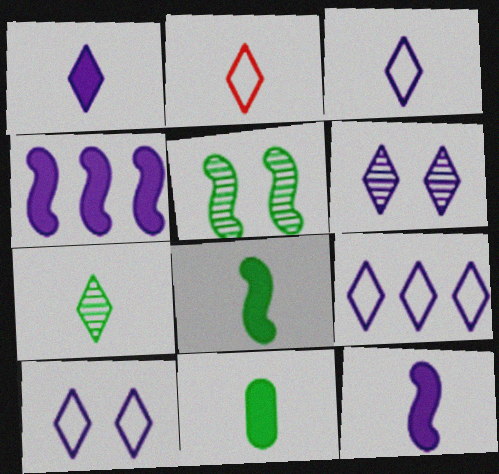[[1, 2, 7], 
[1, 6, 9], 
[3, 9, 10]]